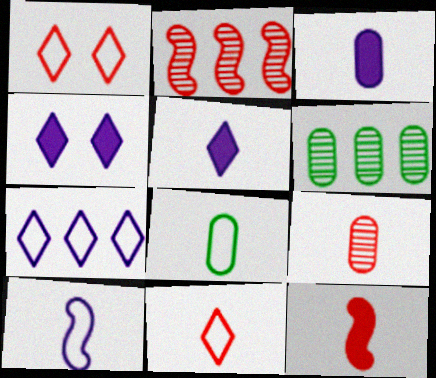[[2, 4, 8], 
[3, 8, 9], 
[8, 10, 11], 
[9, 11, 12]]